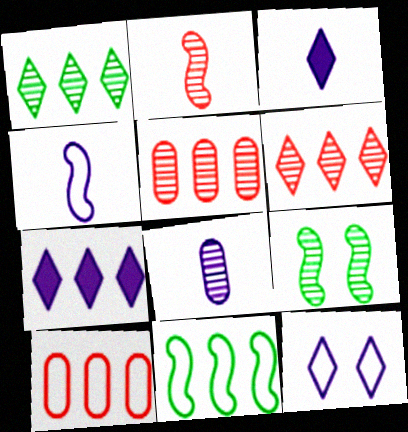[[3, 4, 8], 
[3, 9, 10], 
[5, 7, 11], 
[6, 8, 9]]